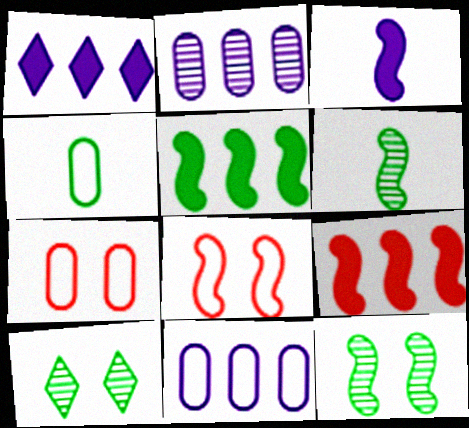[[1, 6, 7], 
[4, 5, 10], 
[4, 7, 11]]